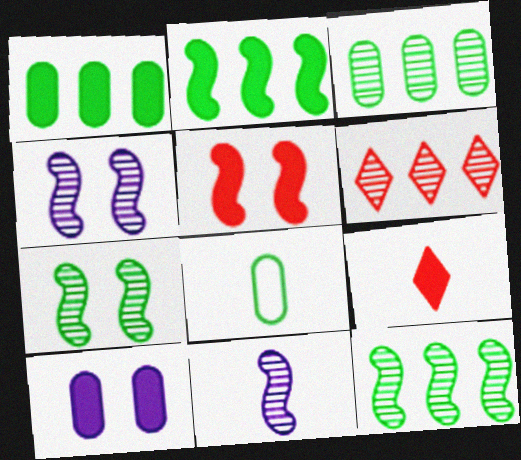[[2, 9, 10], 
[8, 9, 11]]